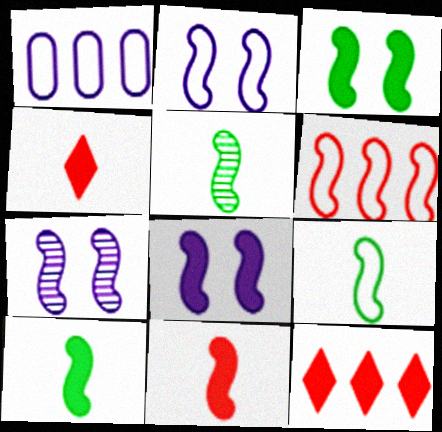[[2, 6, 9], 
[2, 7, 8], 
[5, 6, 8], 
[5, 9, 10], 
[6, 7, 10]]